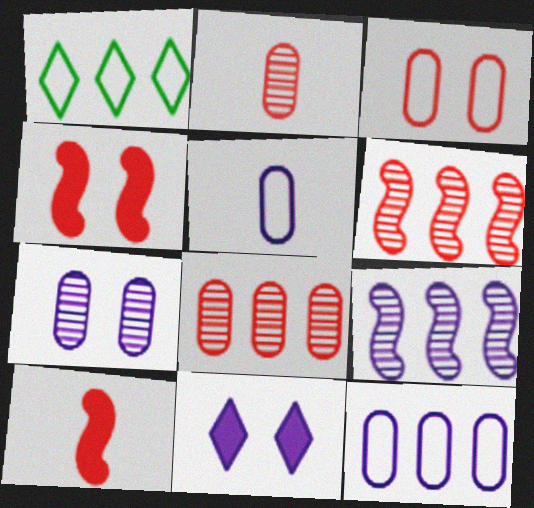[[1, 7, 10], 
[5, 9, 11]]